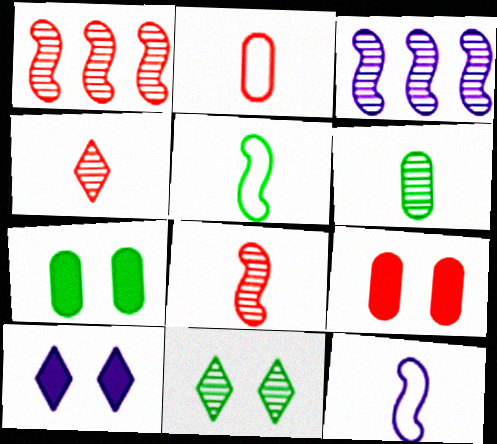[]